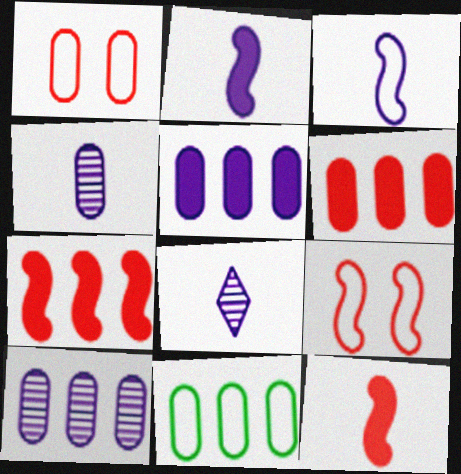[[6, 10, 11]]